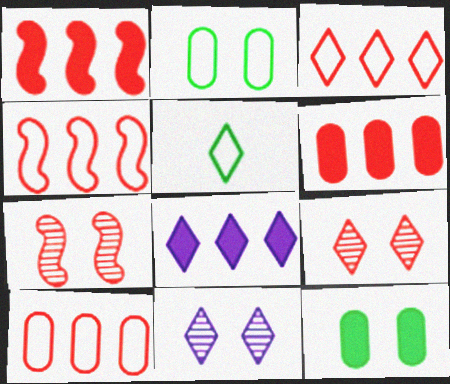[[3, 4, 10], 
[5, 8, 9]]